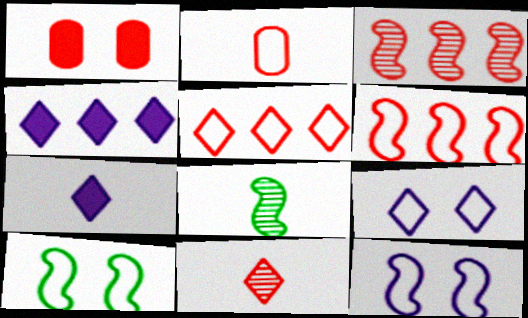[[1, 6, 11], 
[2, 7, 8]]